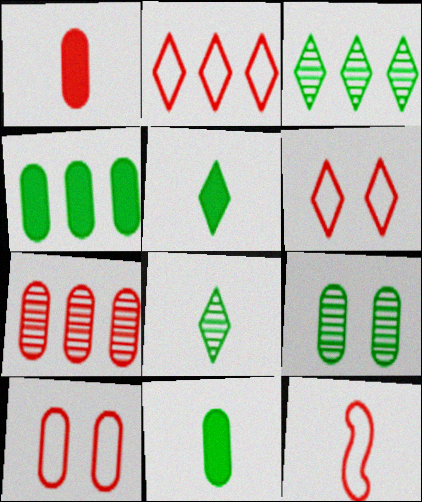[[1, 7, 10], 
[2, 10, 12]]